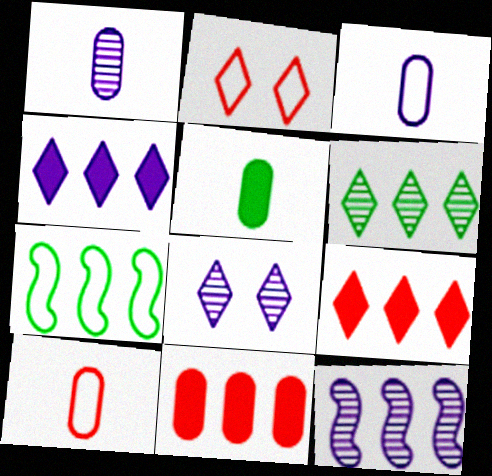[[1, 5, 10], 
[1, 8, 12], 
[2, 3, 7], 
[2, 5, 12]]